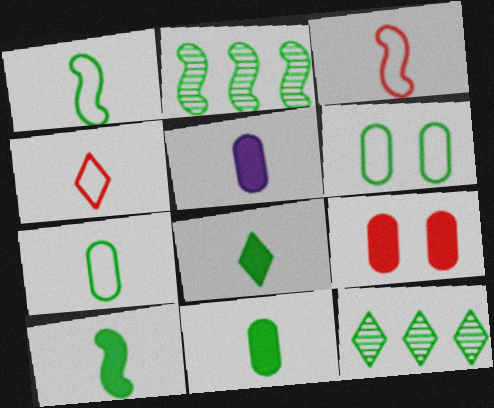[[2, 6, 8], 
[6, 10, 12], 
[8, 10, 11]]